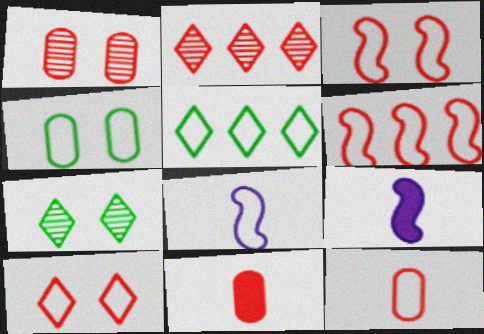[[1, 5, 9], 
[2, 3, 11], 
[2, 4, 9], 
[6, 10, 12]]